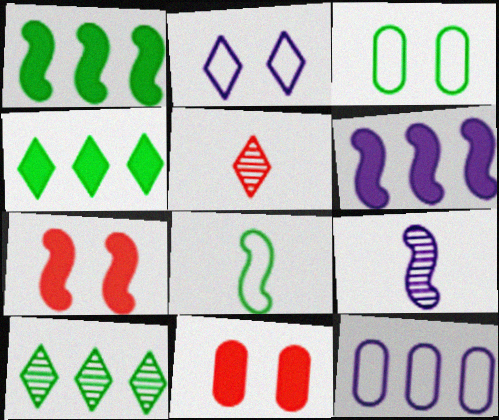[[2, 4, 5], 
[3, 5, 6]]